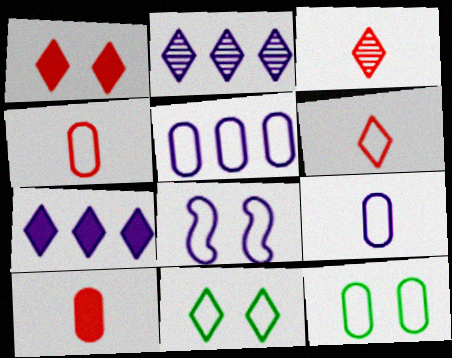[[3, 7, 11], 
[4, 5, 12]]